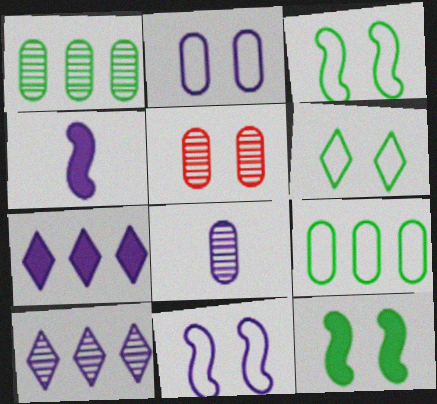[[1, 5, 8], 
[2, 4, 10], 
[7, 8, 11]]